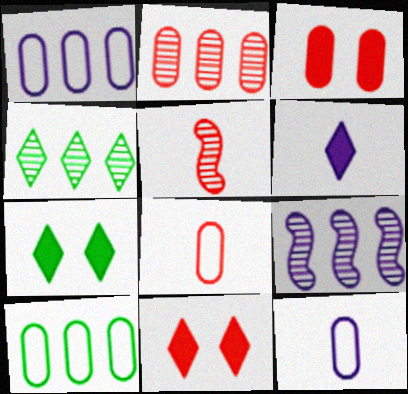[[1, 5, 7], 
[2, 3, 8], 
[2, 4, 9], 
[7, 8, 9]]